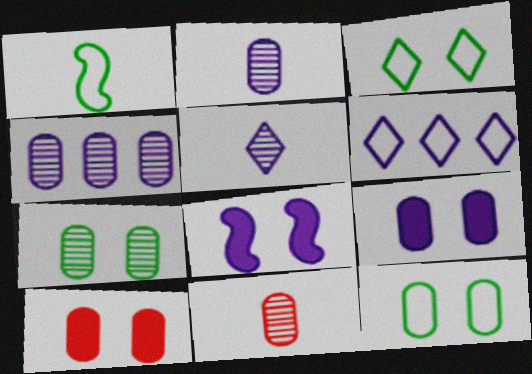[[2, 6, 8], 
[4, 7, 11]]